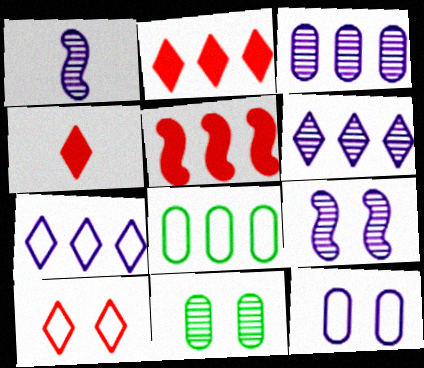[[4, 8, 9], 
[5, 6, 8]]